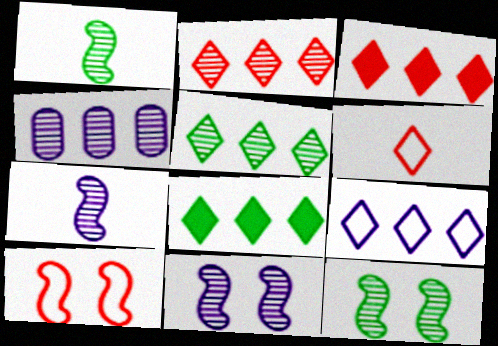[[2, 8, 9], 
[3, 5, 9]]